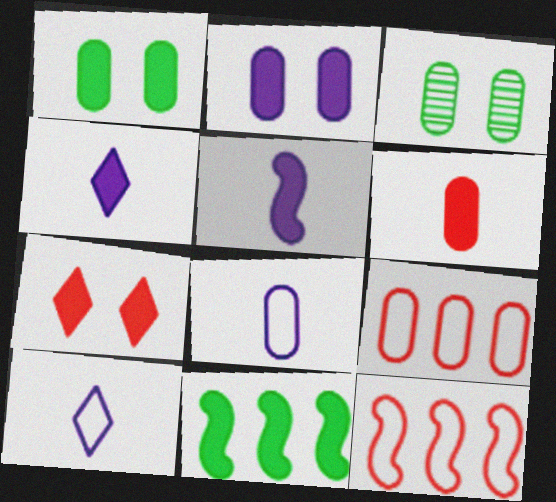[[3, 4, 12]]